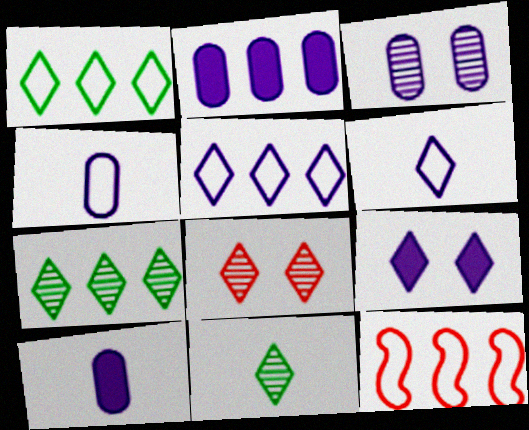[[2, 3, 4], 
[2, 7, 12]]